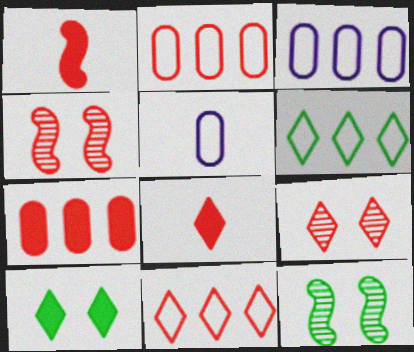[[1, 2, 9], 
[2, 4, 8], 
[3, 8, 12], 
[8, 9, 11]]